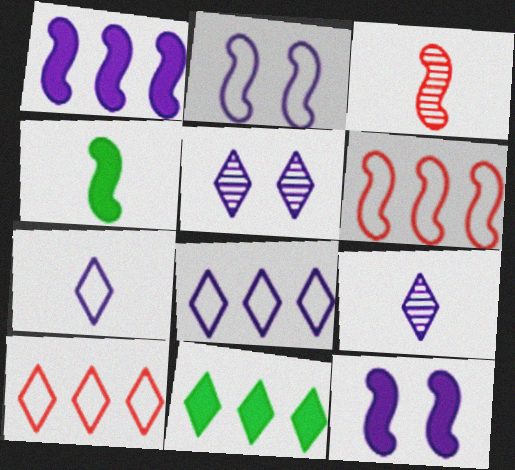[]